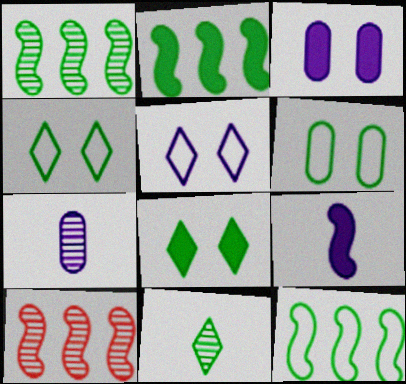[[1, 2, 12], 
[2, 6, 11]]